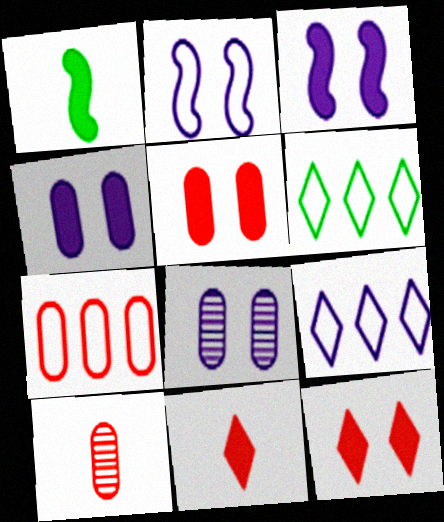[[3, 6, 10], 
[5, 7, 10]]